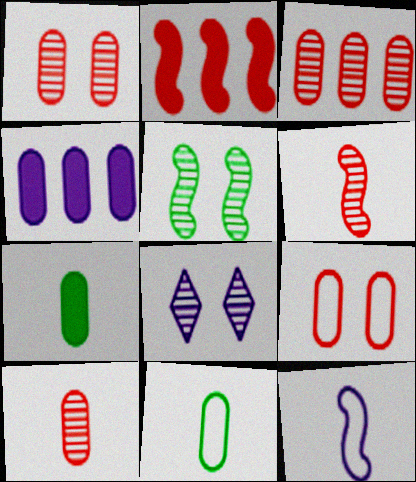[[1, 3, 10], 
[1, 4, 11], 
[1, 5, 8], 
[2, 5, 12], 
[2, 8, 11], 
[4, 8, 12]]